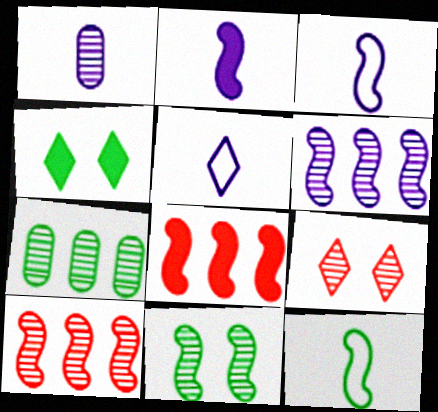[[1, 2, 5], 
[3, 8, 11], 
[4, 7, 12]]